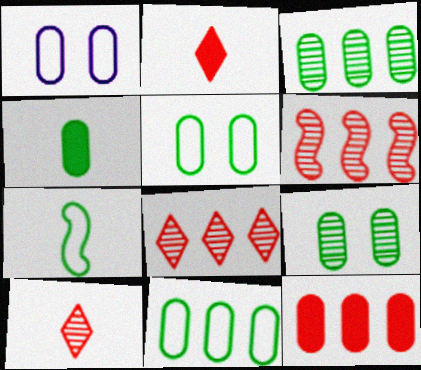[[3, 4, 5], 
[4, 9, 11]]